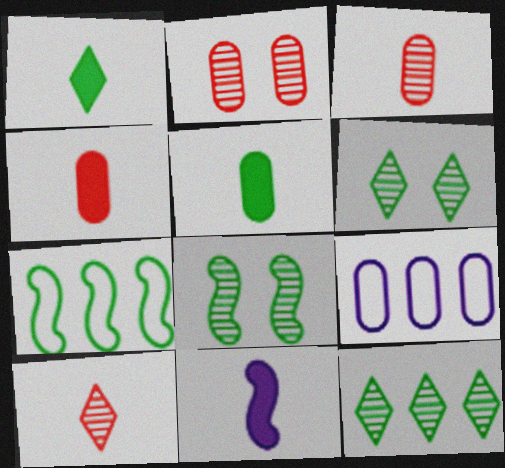[[1, 4, 11], 
[2, 5, 9], 
[5, 6, 7]]